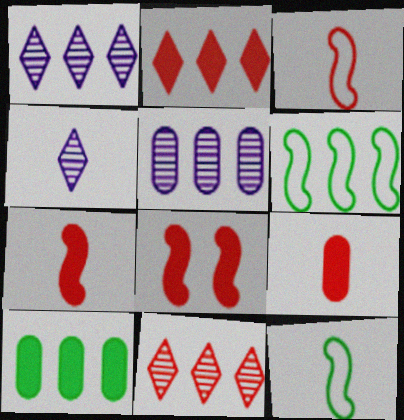[[2, 5, 6], 
[2, 8, 9], 
[4, 9, 12]]